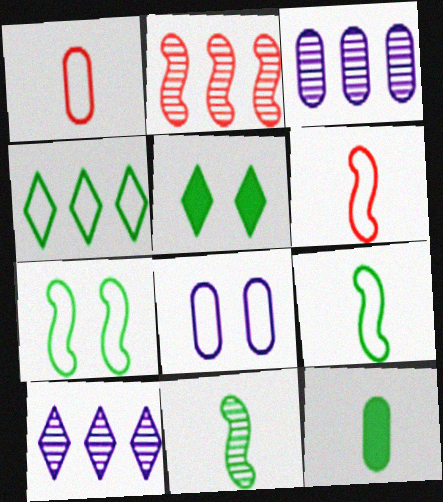[[3, 5, 6], 
[4, 6, 8]]